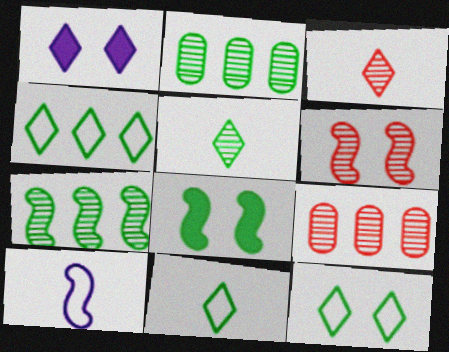[[1, 3, 4], 
[2, 8, 11], 
[3, 6, 9], 
[4, 11, 12]]